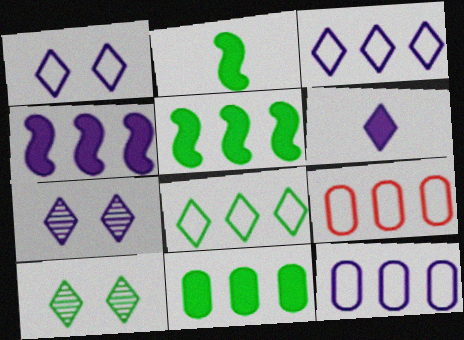[[2, 7, 9], 
[3, 6, 7]]